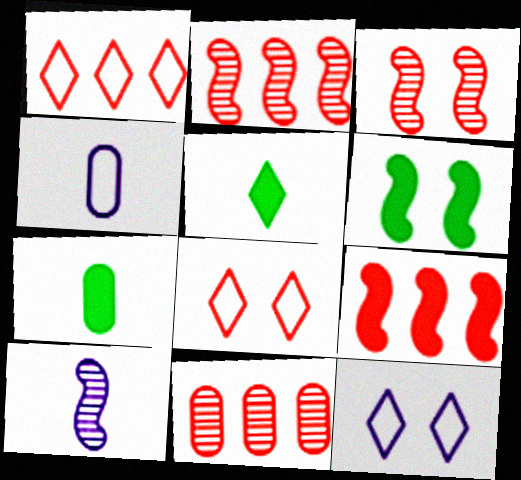[[1, 9, 11], 
[2, 7, 12]]